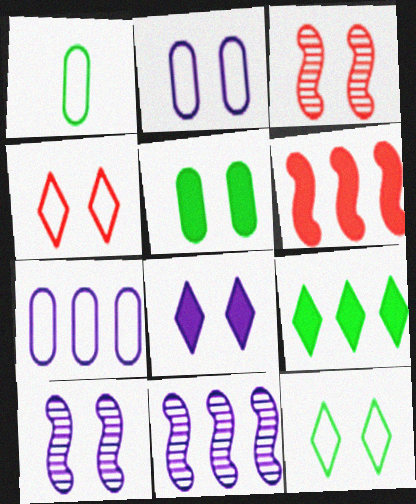[[2, 8, 10], 
[4, 5, 10]]